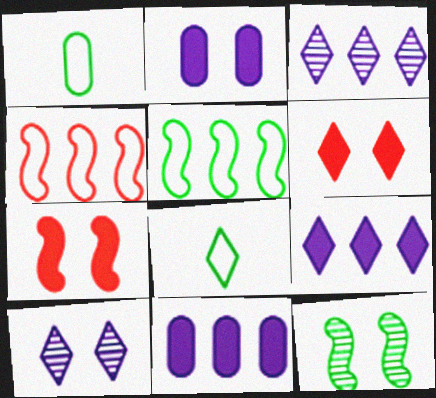[[1, 3, 7], 
[3, 6, 8]]